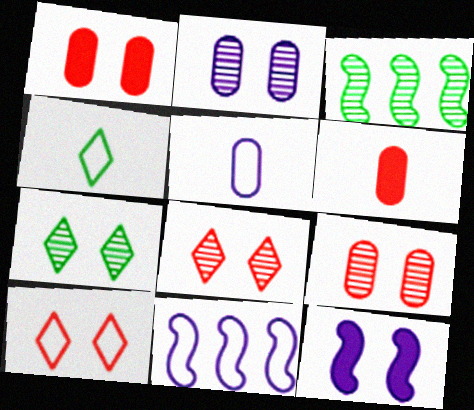[[6, 7, 11]]